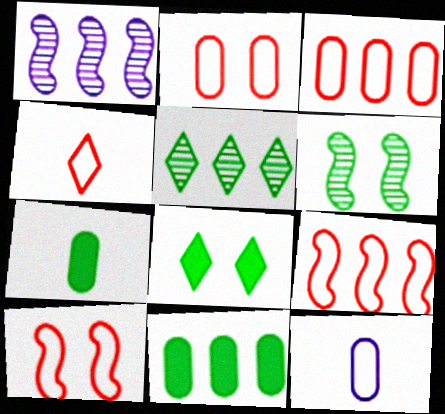[[2, 4, 9], 
[3, 4, 10]]